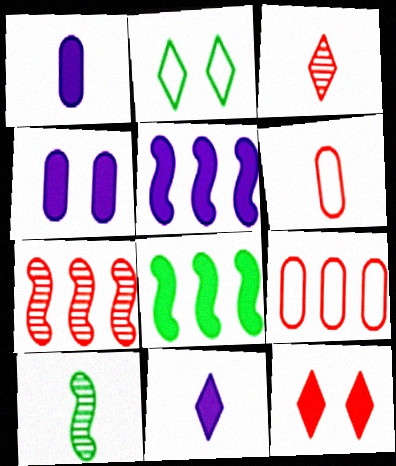[[1, 2, 7], 
[1, 8, 12], 
[4, 5, 11], 
[6, 7, 12], 
[6, 10, 11]]